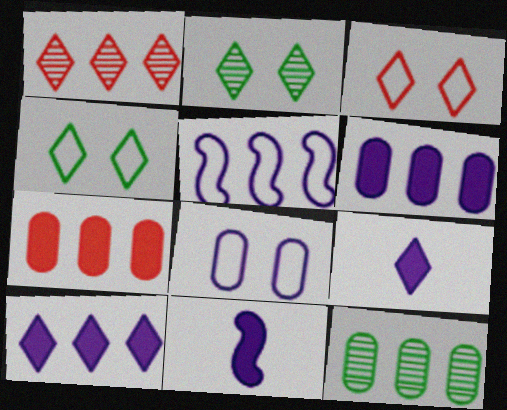[[1, 4, 9], 
[3, 11, 12]]